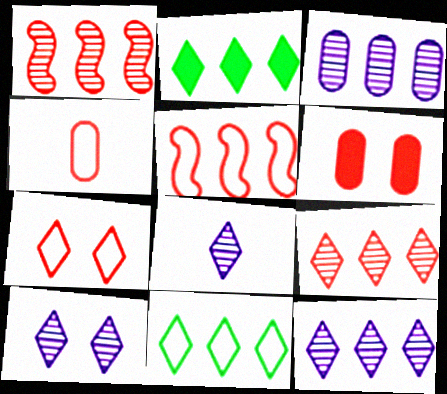[[2, 3, 5], 
[2, 7, 8], 
[4, 5, 7], 
[8, 10, 12]]